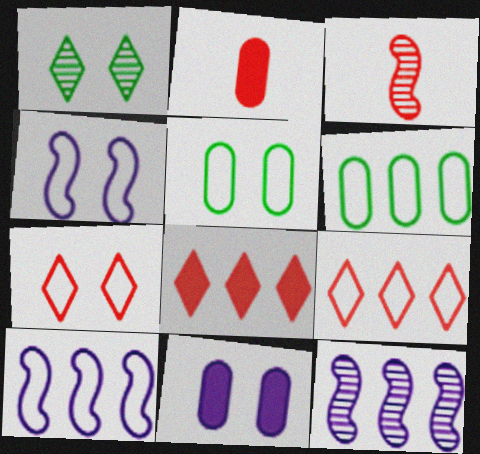[[1, 2, 10], 
[4, 5, 7], 
[6, 8, 12], 
[6, 9, 10]]